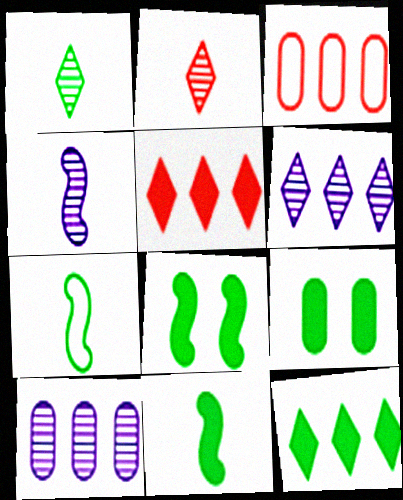[[9, 11, 12]]